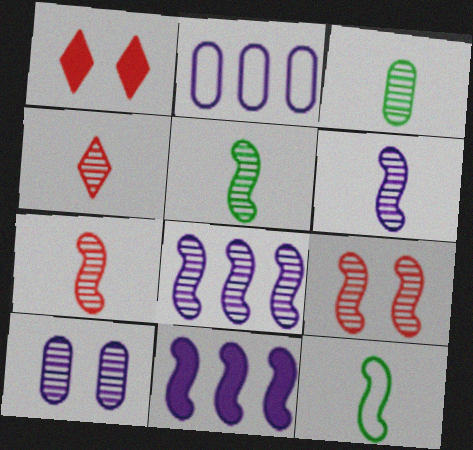[[1, 2, 5], 
[3, 4, 6], 
[5, 6, 7], 
[5, 8, 9], 
[9, 11, 12]]